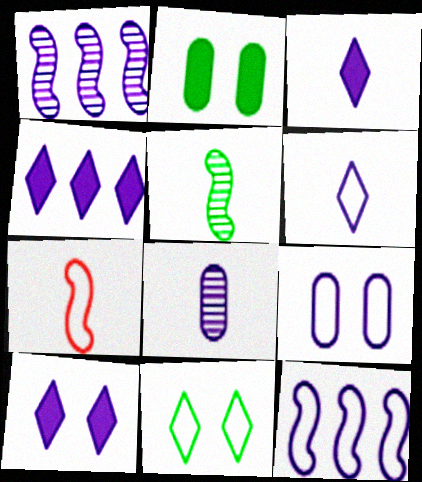[[1, 3, 9], 
[3, 4, 10], 
[6, 9, 12], 
[8, 10, 12]]